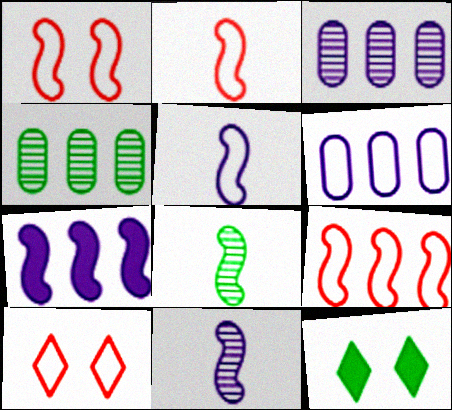[[1, 2, 9], 
[1, 7, 8], 
[2, 3, 12]]